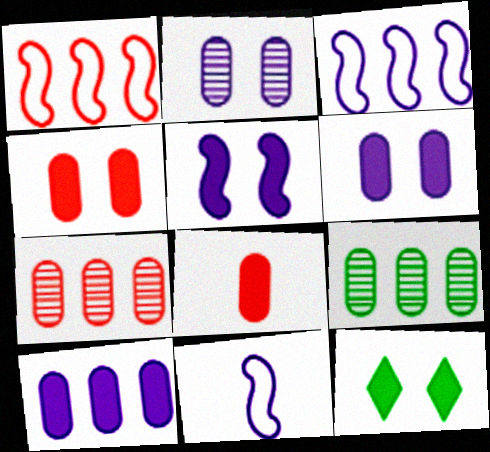[[4, 5, 12], 
[7, 11, 12]]